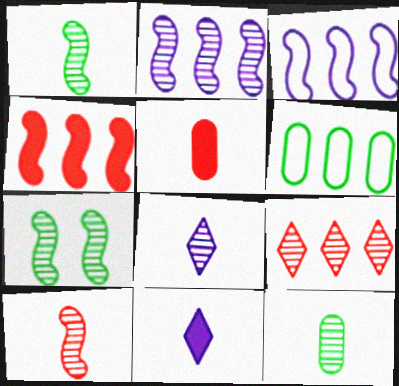[[2, 7, 10], 
[8, 10, 12]]